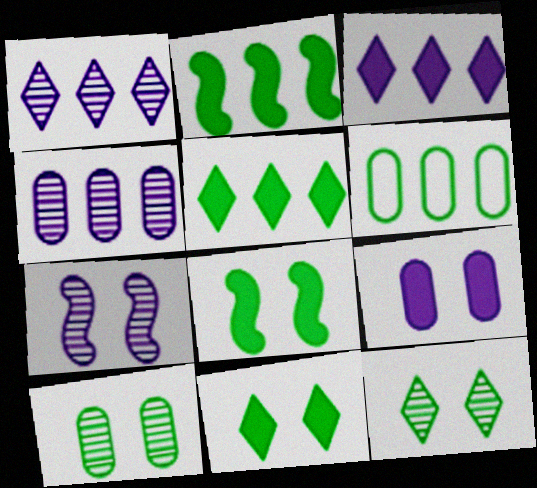[]